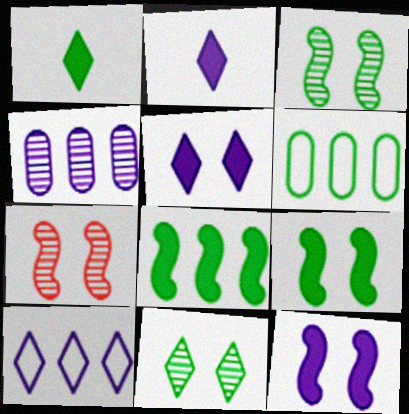[[1, 3, 6], 
[2, 6, 7]]